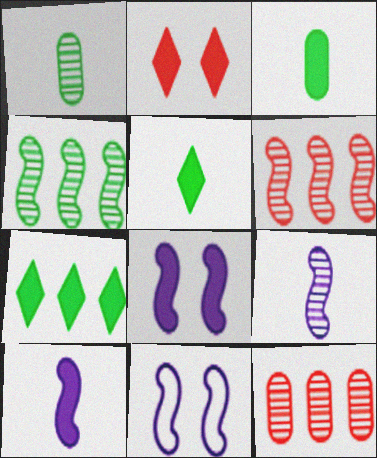[[5, 11, 12]]